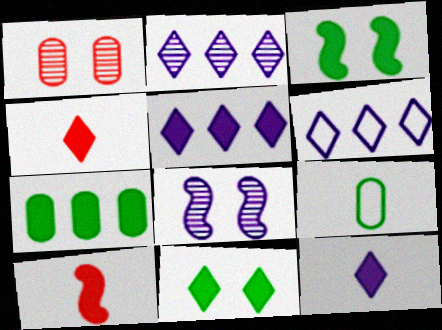[[2, 5, 6], 
[4, 5, 11]]